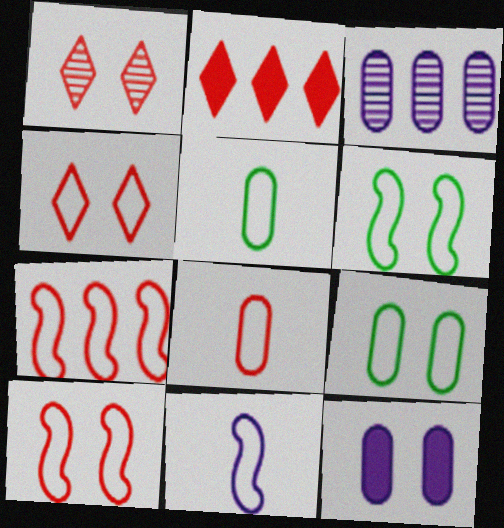[[1, 6, 12], 
[4, 7, 8], 
[6, 7, 11]]